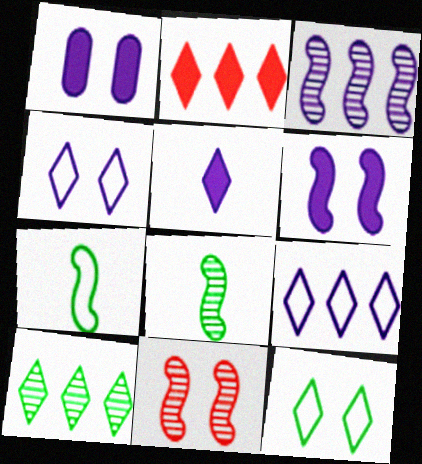[[1, 11, 12], 
[2, 9, 10], 
[3, 8, 11]]